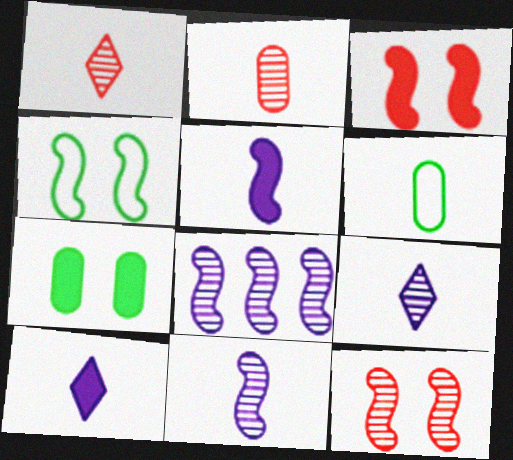[[1, 5, 6]]